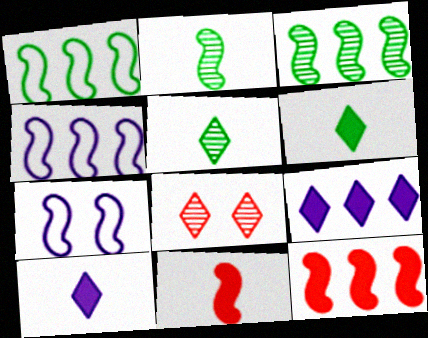[[2, 7, 12], 
[3, 4, 12], 
[3, 7, 11]]